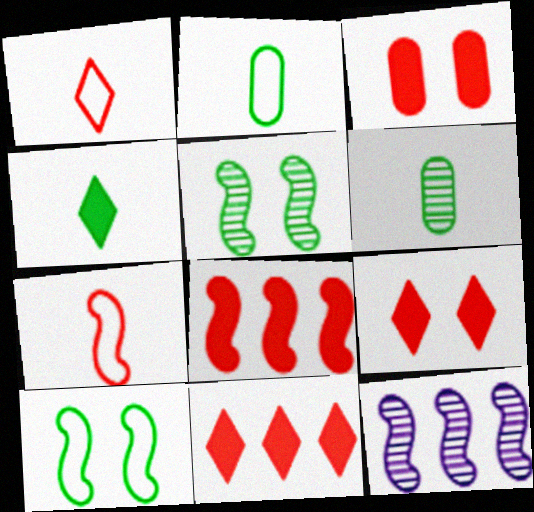[[2, 9, 12]]